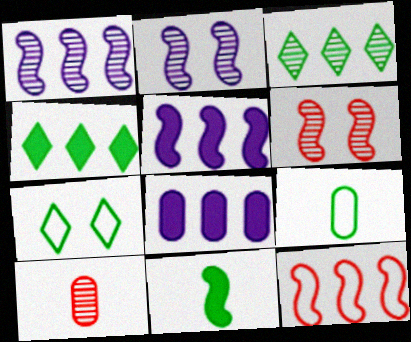[[2, 3, 10], 
[2, 11, 12], 
[3, 8, 12], 
[5, 7, 10]]